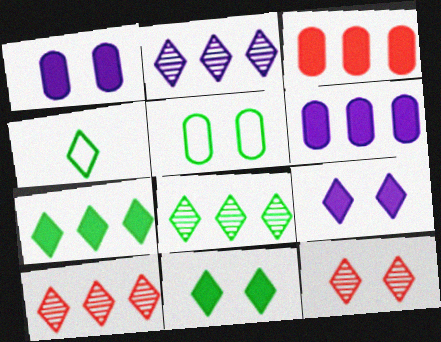[[2, 8, 10], 
[4, 8, 11], 
[4, 9, 10]]